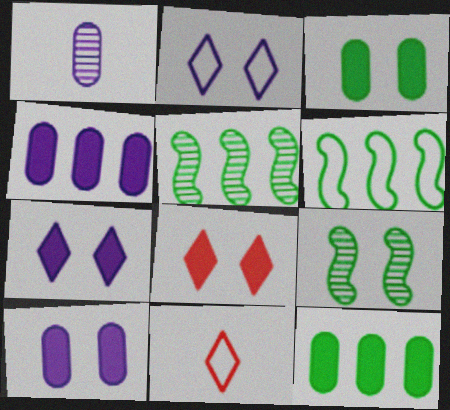[[1, 6, 8], 
[4, 9, 11], 
[5, 10, 11]]